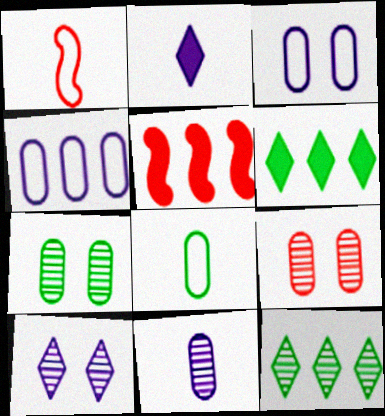[[4, 5, 12], 
[5, 8, 10]]